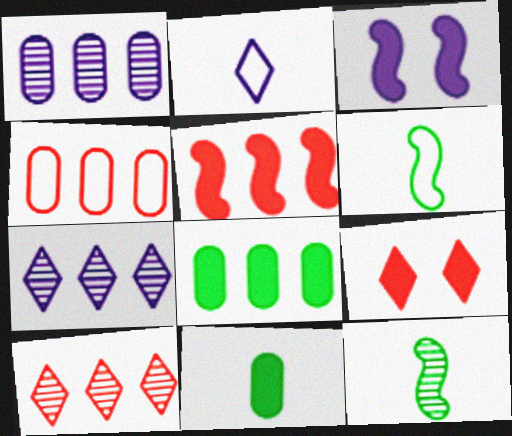[[1, 2, 3], 
[1, 4, 8], 
[1, 6, 9], 
[4, 5, 10]]